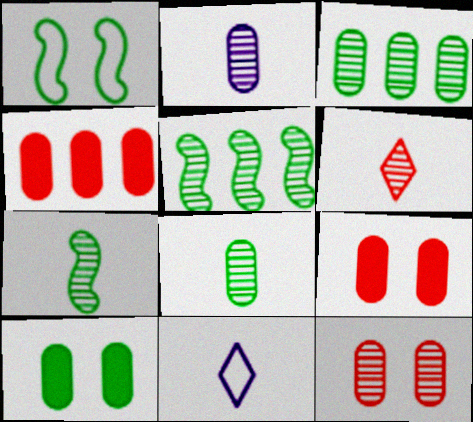[[2, 3, 12], 
[2, 6, 7], 
[5, 9, 11]]